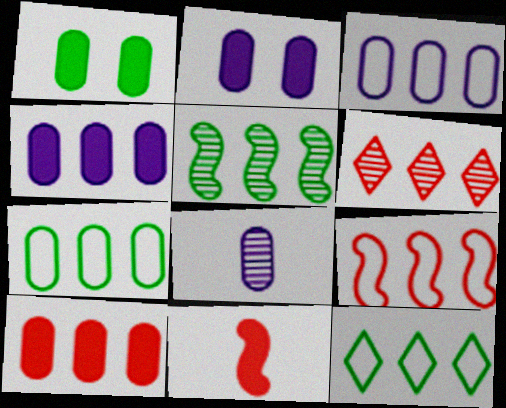[[2, 3, 8], 
[3, 9, 12], 
[6, 9, 10]]